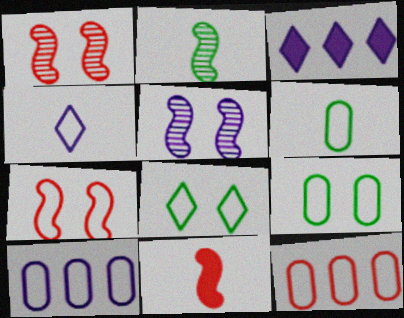[[1, 3, 6]]